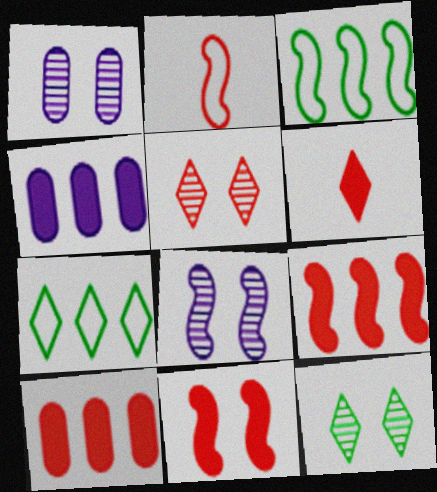[[1, 3, 6], 
[2, 4, 12], 
[2, 5, 10], 
[6, 10, 11]]